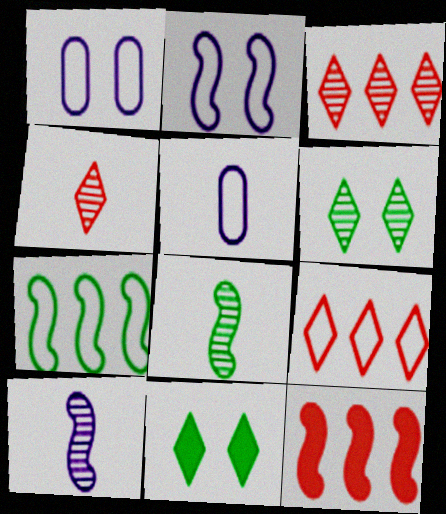[[2, 8, 12], 
[5, 6, 12]]